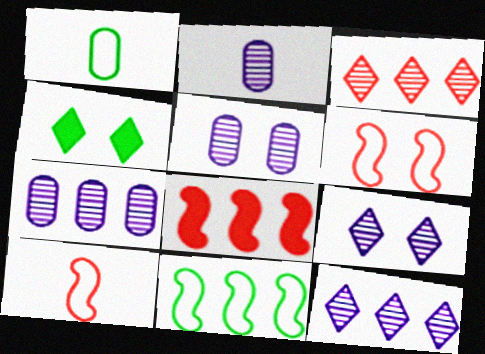[[1, 8, 9], 
[2, 5, 7], 
[4, 5, 6], 
[4, 7, 10]]